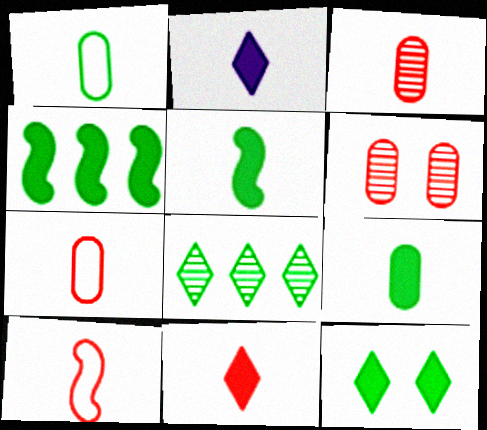[[3, 10, 11], 
[4, 9, 12]]